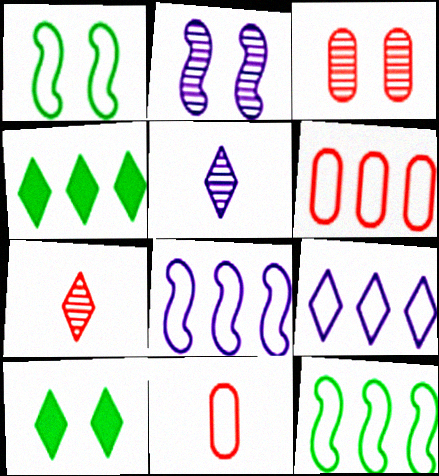[[1, 9, 11], 
[2, 4, 11], 
[6, 9, 12], 
[7, 9, 10]]